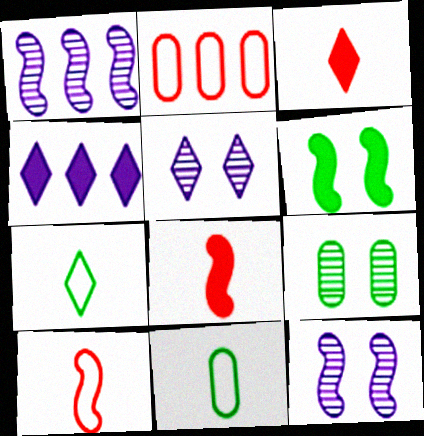[[1, 6, 10], 
[4, 9, 10]]